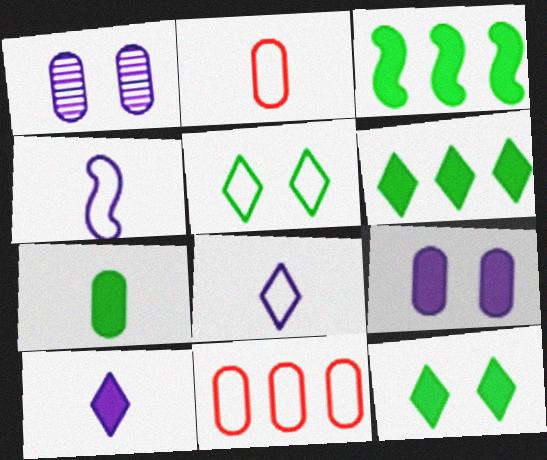[[1, 7, 11], 
[3, 7, 12], 
[4, 5, 11]]